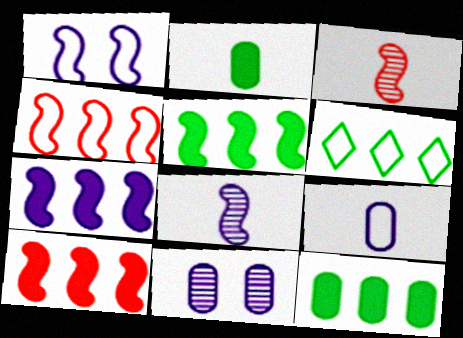[[1, 3, 5], 
[1, 7, 8], 
[5, 7, 10]]